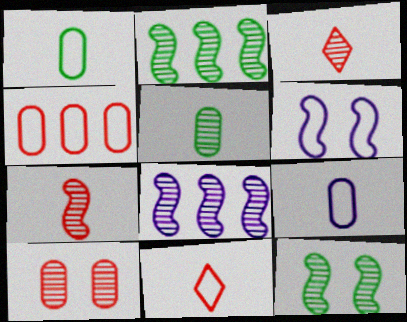[[7, 8, 12]]